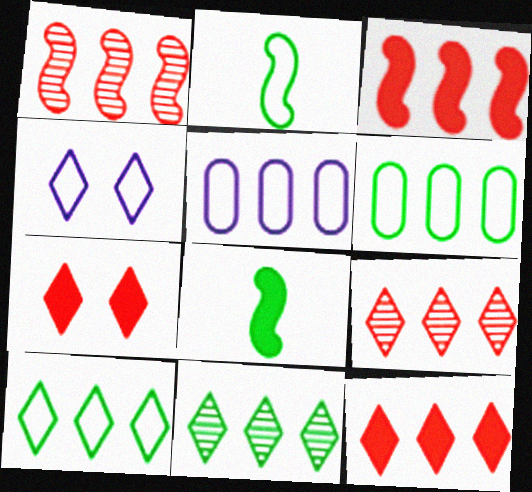[[3, 5, 11]]